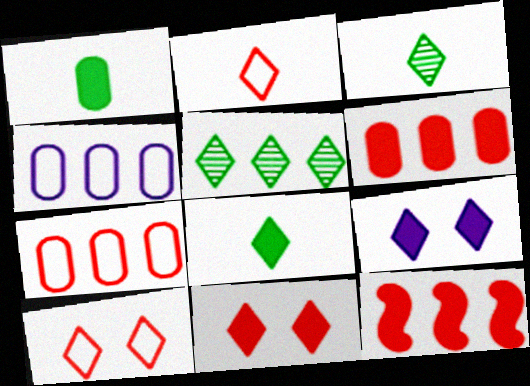[[1, 9, 12], 
[2, 5, 9], 
[4, 5, 12]]